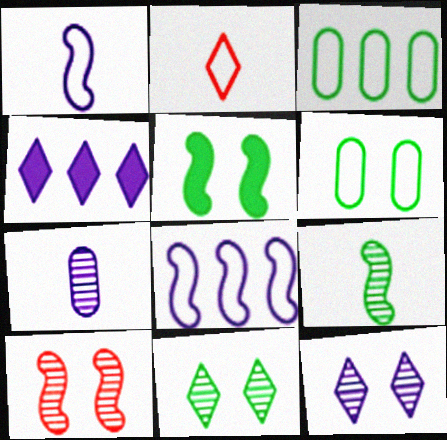[[2, 4, 11], 
[2, 6, 8], 
[5, 6, 11]]